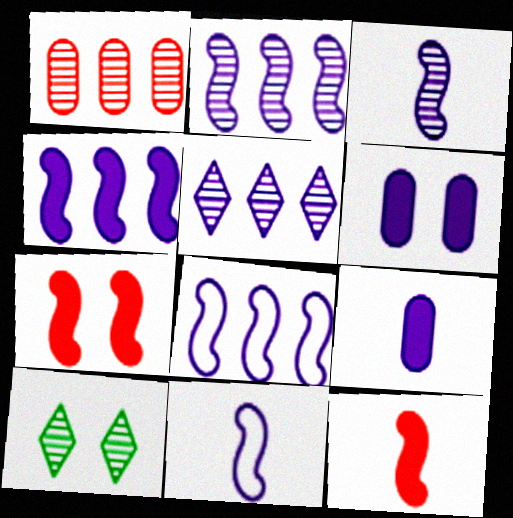[[1, 3, 10], 
[2, 4, 8], 
[5, 6, 11]]